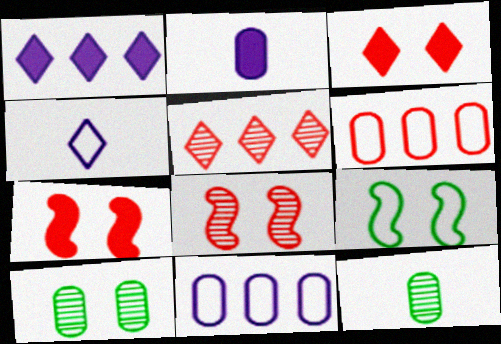[[2, 5, 9], 
[2, 6, 10], 
[4, 6, 9]]